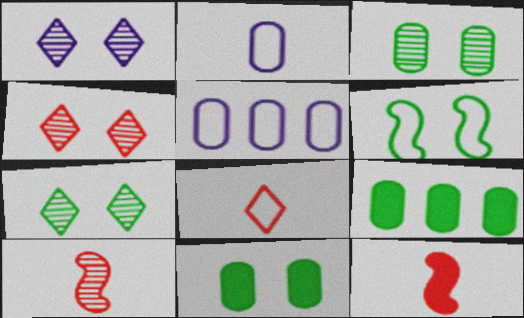[[1, 4, 7], 
[5, 6, 8], 
[5, 7, 12], 
[6, 7, 11]]